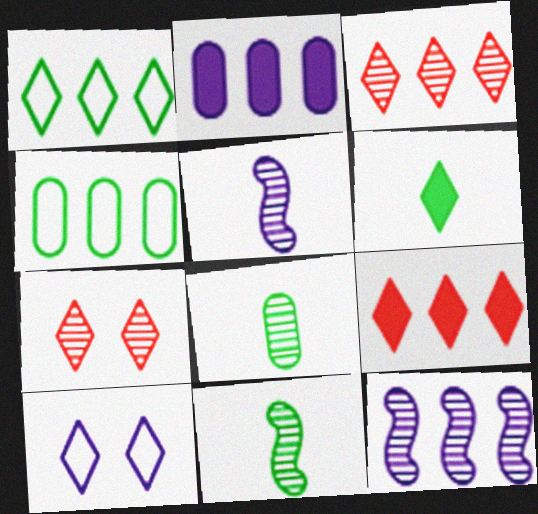[[2, 5, 10], 
[3, 6, 10], 
[4, 9, 12], 
[7, 8, 12]]